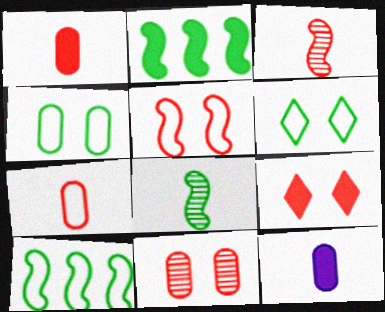[[2, 9, 12], 
[5, 9, 11]]